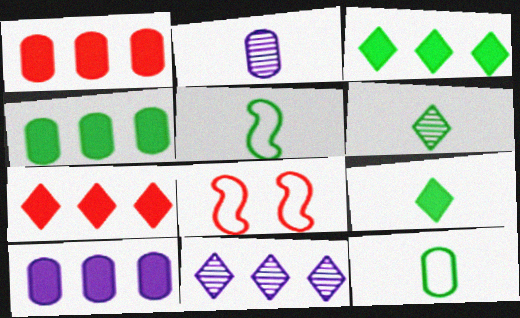[[1, 4, 10], 
[2, 3, 8], 
[6, 8, 10]]